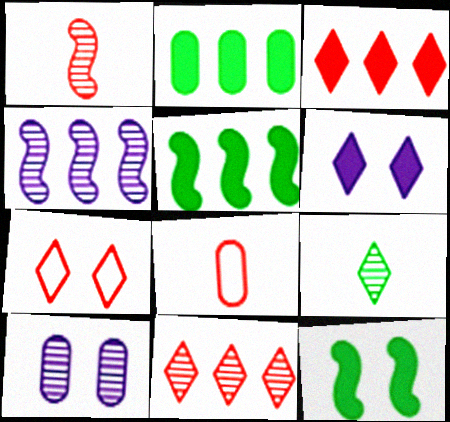[[2, 8, 10], 
[7, 10, 12]]